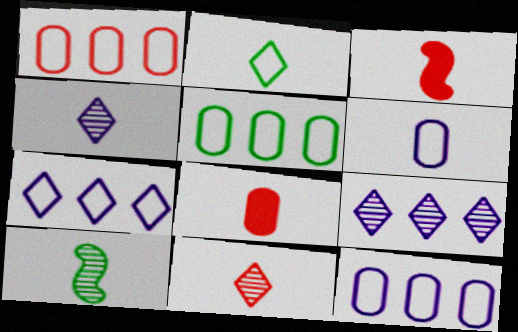[[1, 5, 12]]